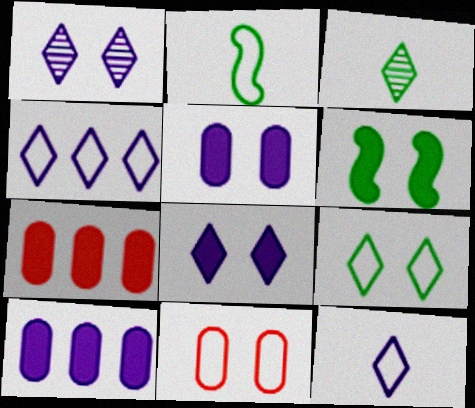[[1, 2, 7], 
[1, 6, 11], 
[2, 4, 11]]